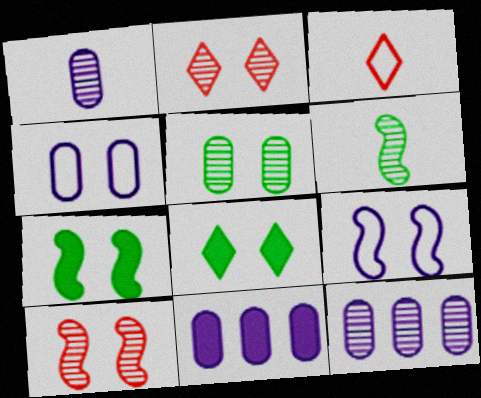[[1, 4, 11], 
[2, 4, 7], 
[2, 6, 12], 
[3, 7, 12], 
[4, 8, 10], 
[7, 9, 10]]